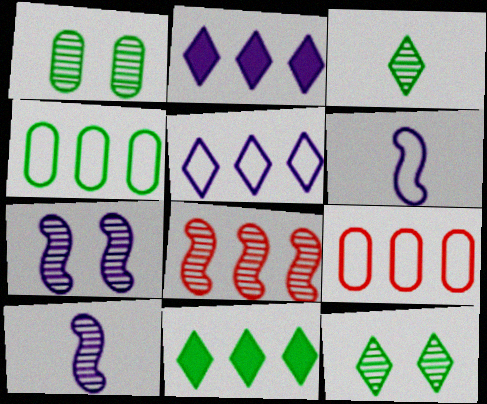[[2, 4, 8]]